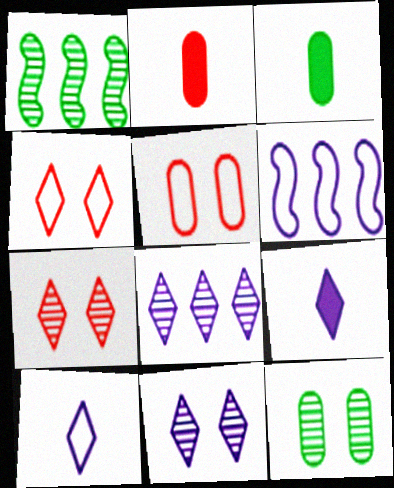[[1, 5, 9], 
[3, 6, 7]]